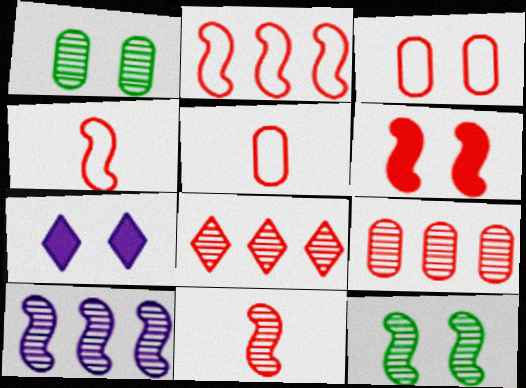[[2, 6, 11], 
[3, 7, 12], 
[5, 6, 8], 
[10, 11, 12]]